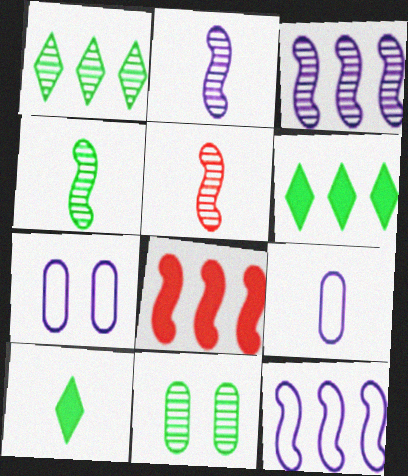[[1, 4, 11], 
[2, 4, 5], 
[5, 6, 7], 
[5, 9, 10]]